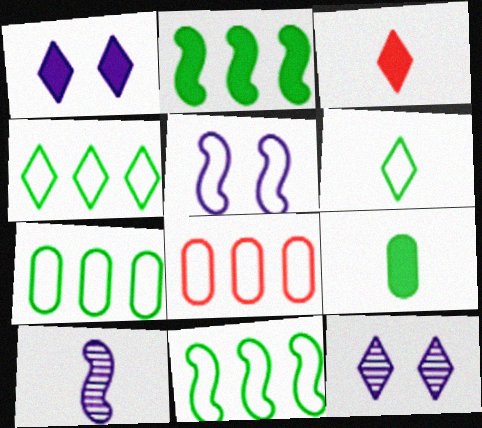[[3, 4, 12], 
[4, 7, 11], 
[5, 6, 8]]